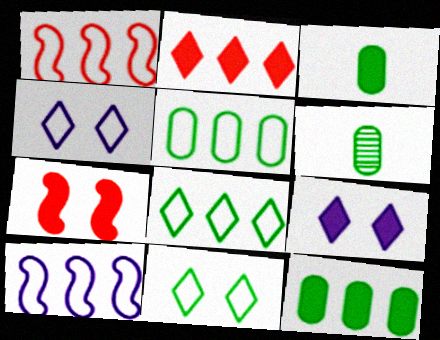[[1, 6, 9]]